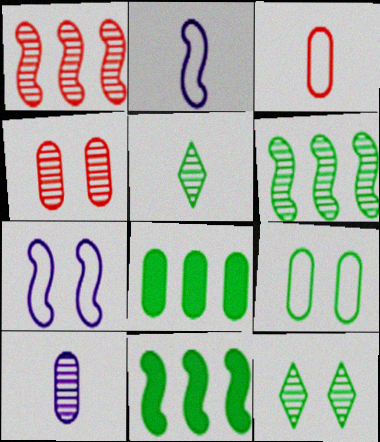[[1, 10, 12], 
[5, 9, 11]]